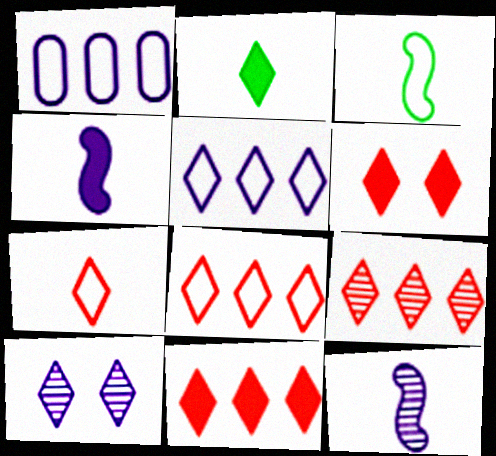[[1, 4, 10], 
[2, 8, 10], 
[6, 7, 9], 
[8, 9, 11]]